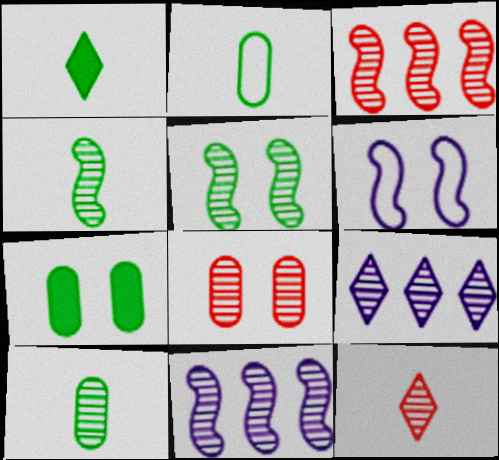[[1, 2, 4], 
[3, 8, 12], 
[4, 8, 9]]